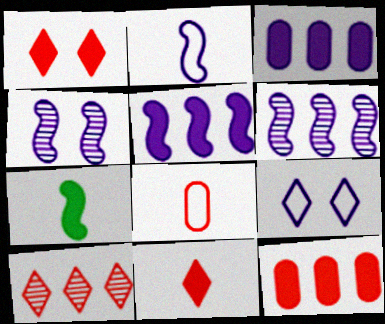[[1, 3, 7], 
[2, 4, 5]]